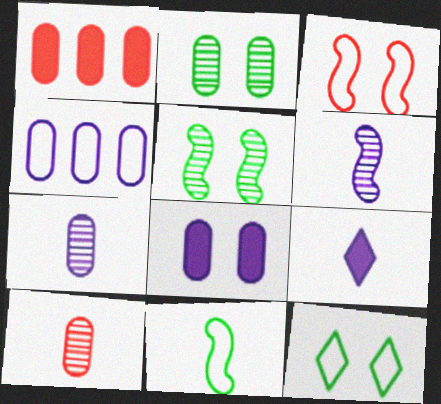[[1, 6, 12], 
[4, 7, 8], 
[9, 10, 11]]